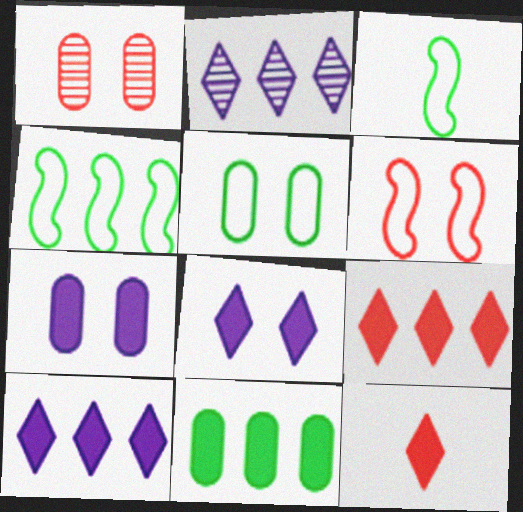[[1, 3, 10], 
[1, 5, 7]]